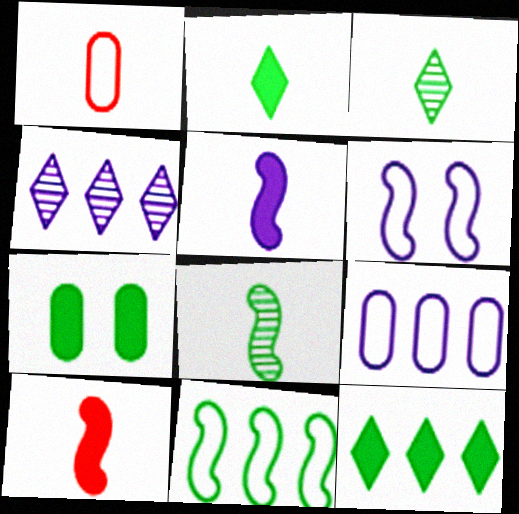[[1, 3, 5], 
[3, 7, 11]]